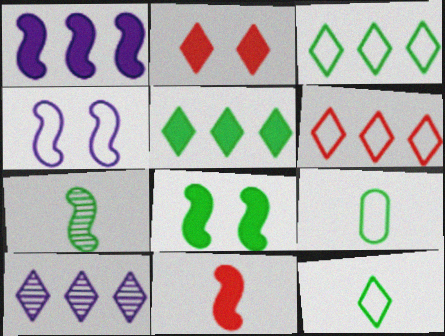[[1, 8, 11], 
[2, 10, 12], 
[4, 6, 9], 
[5, 6, 10]]